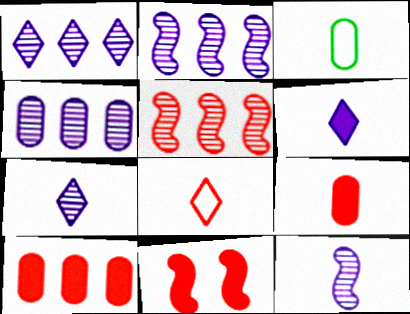[[1, 2, 4], 
[1, 3, 11]]